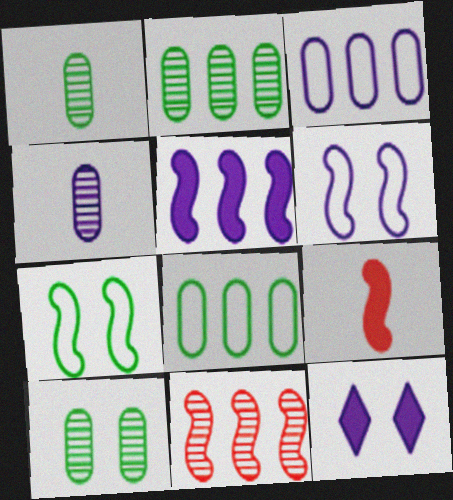[[1, 2, 10]]